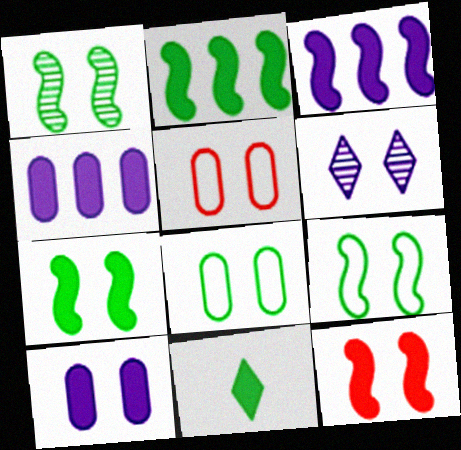[[1, 7, 9], 
[4, 11, 12], 
[5, 6, 7], 
[6, 8, 12]]